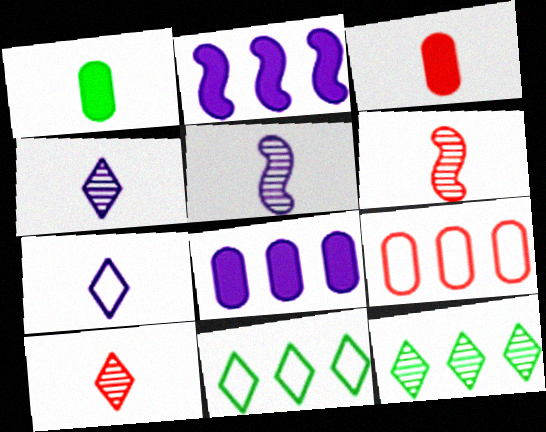[[1, 6, 7], 
[2, 9, 12]]